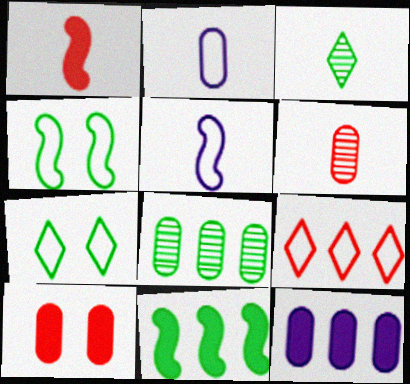[[1, 2, 3], 
[2, 4, 9], 
[2, 8, 10]]